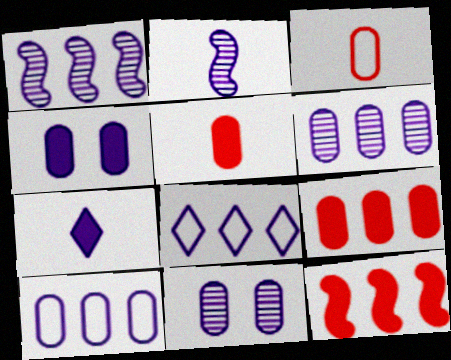[[2, 4, 8]]